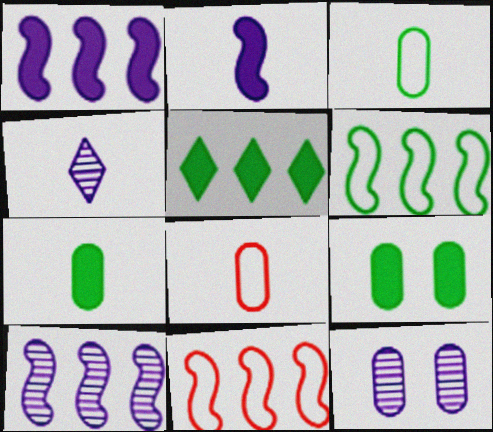[[4, 9, 11], 
[4, 10, 12]]